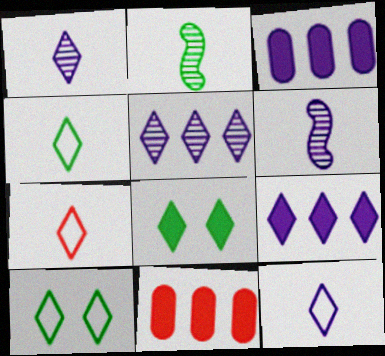[[4, 7, 12], 
[5, 7, 8], 
[6, 10, 11]]